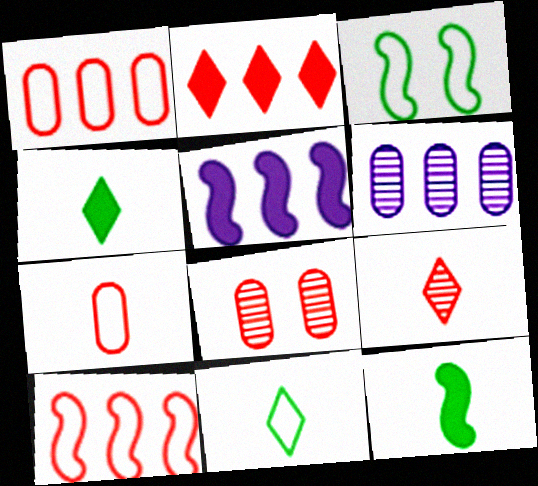[[5, 8, 11]]